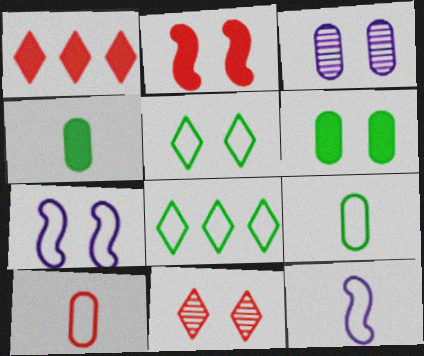[[2, 3, 5], 
[6, 7, 11], 
[7, 8, 10]]